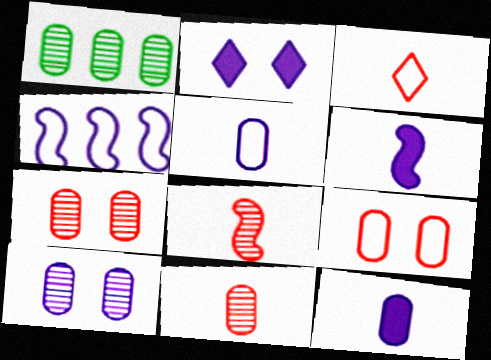[[1, 9, 12], 
[1, 10, 11]]